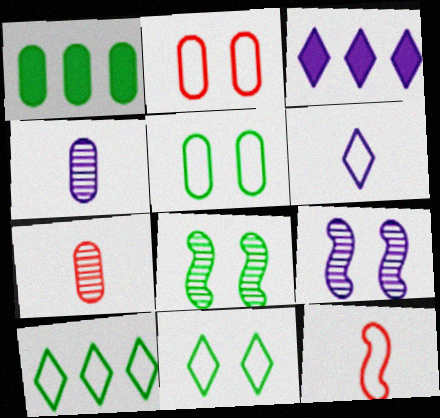[[1, 2, 4]]